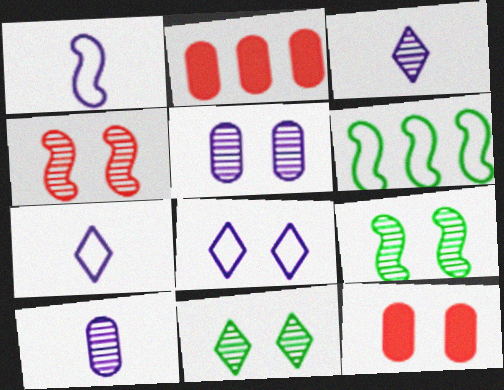[[1, 2, 11], 
[2, 7, 9], 
[3, 6, 12], 
[4, 5, 11], 
[8, 9, 12]]